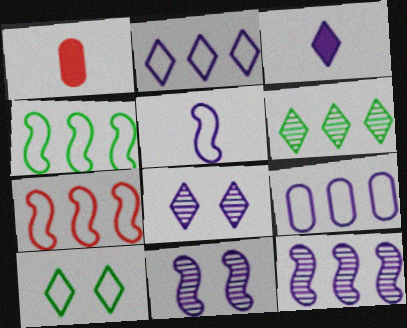[[1, 4, 8], 
[1, 10, 12], 
[2, 3, 8], 
[3, 9, 11]]